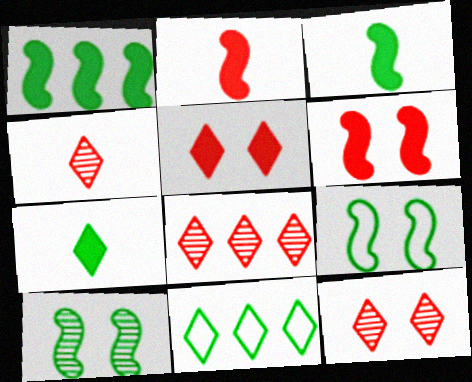[[4, 8, 12]]